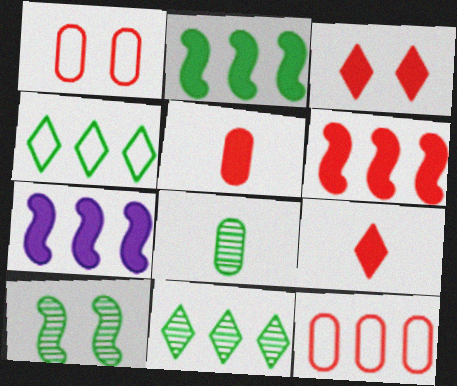[[2, 6, 7], 
[3, 5, 6], 
[7, 11, 12], 
[8, 10, 11]]